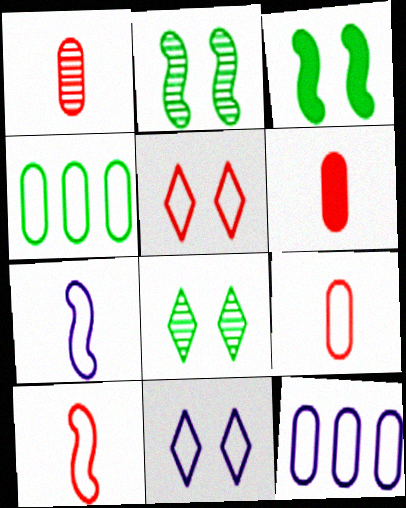[[1, 6, 9], 
[4, 5, 7], 
[4, 10, 11], 
[7, 11, 12]]